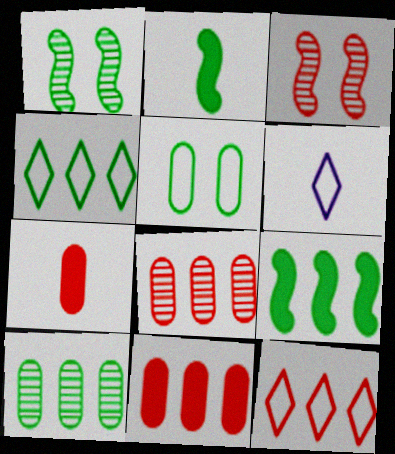[[1, 6, 11], 
[3, 7, 12], 
[4, 9, 10]]